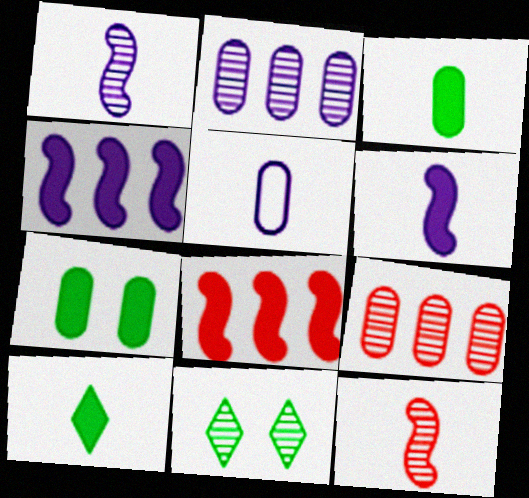[[1, 9, 11], 
[2, 11, 12], 
[5, 7, 9], 
[5, 8, 11], 
[5, 10, 12]]